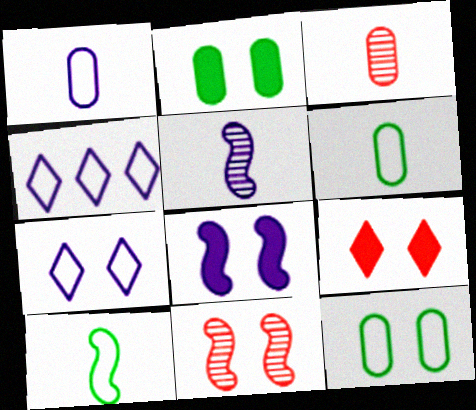[[2, 7, 11], 
[2, 8, 9]]